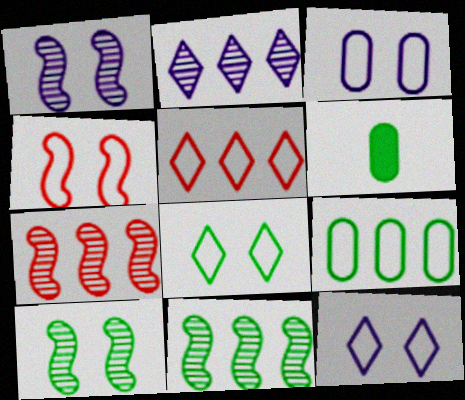[[1, 5, 6], 
[2, 4, 6], 
[3, 4, 8], 
[6, 7, 12], 
[6, 8, 11]]